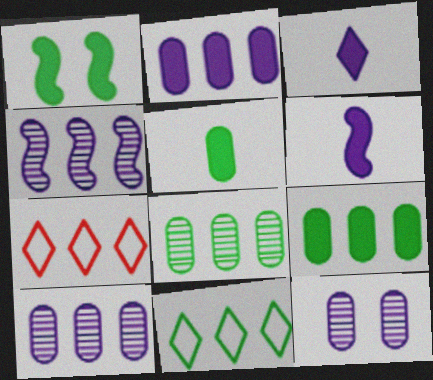[[4, 7, 9]]